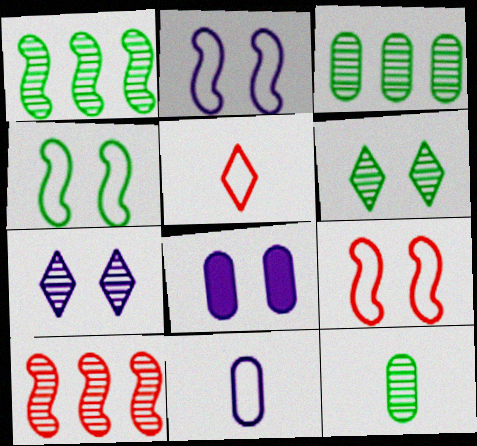[[1, 5, 8], 
[1, 6, 12], 
[2, 4, 9], 
[2, 7, 8], 
[6, 8, 9], 
[7, 10, 12]]